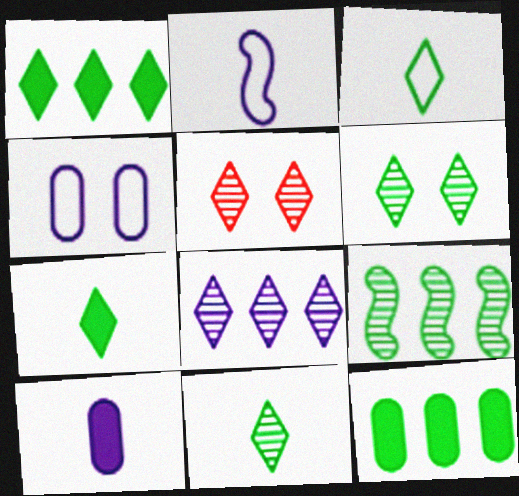[[1, 3, 6], 
[2, 5, 12], 
[3, 7, 11], 
[5, 8, 11]]